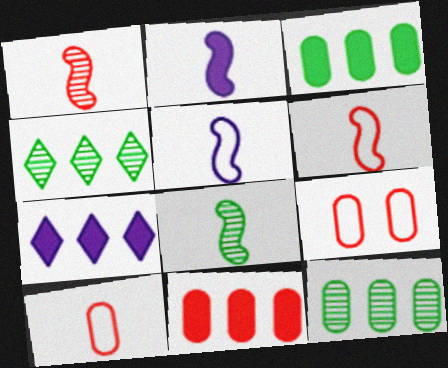[[2, 4, 9], 
[2, 6, 8], 
[7, 8, 9]]